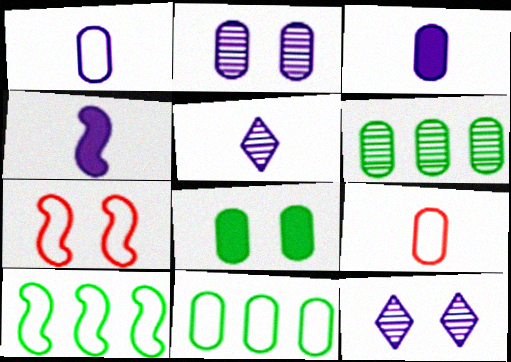[[1, 4, 5], 
[7, 8, 12]]